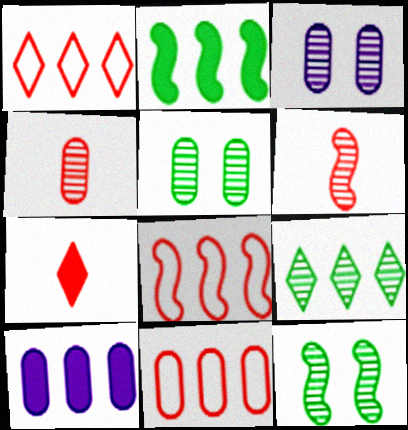[[1, 8, 11], 
[3, 6, 9], 
[8, 9, 10]]